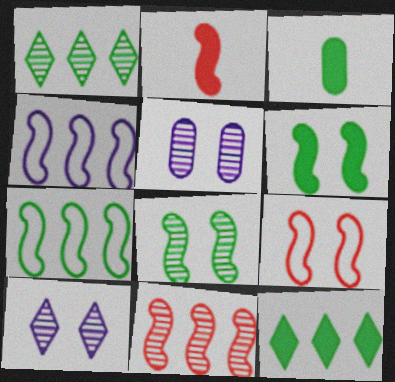[[2, 4, 8], 
[2, 9, 11], 
[3, 6, 12]]